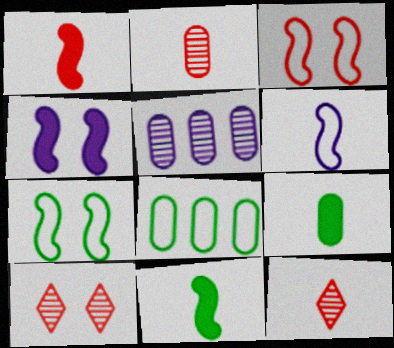[[4, 8, 12], 
[6, 9, 12]]